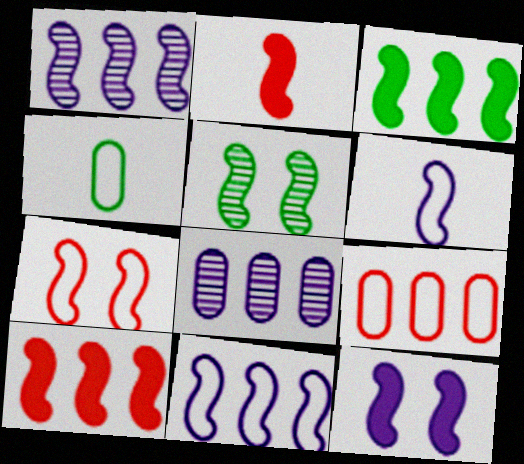[[1, 6, 12], 
[2, 3, 12], 
[2, 5, 11], 
[5, 6, 10], 
[5, 7, 12]]